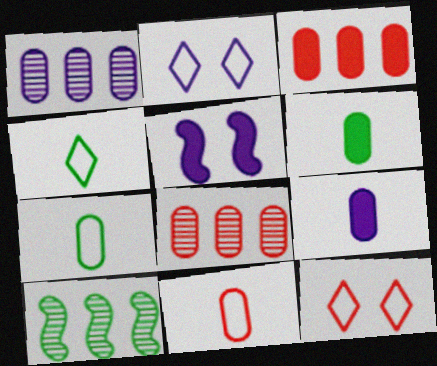[[4, 5, 8], 
[9, 10, 12]]